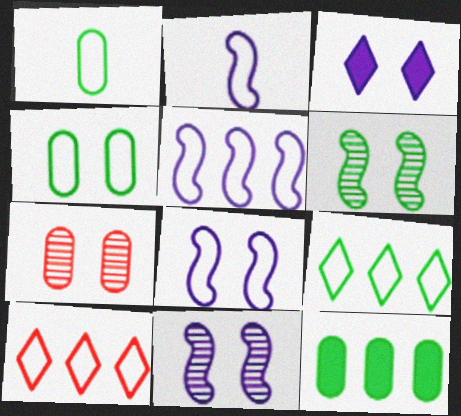[[1, 8, 10], 
[2, 4, 10], 
[2, 5, 8]]